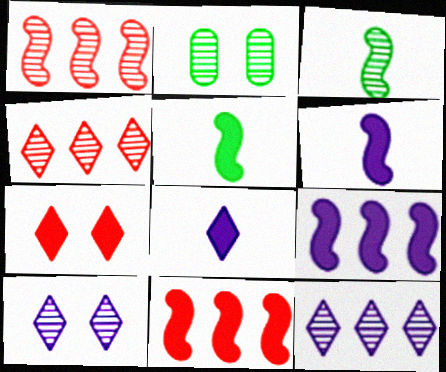[]